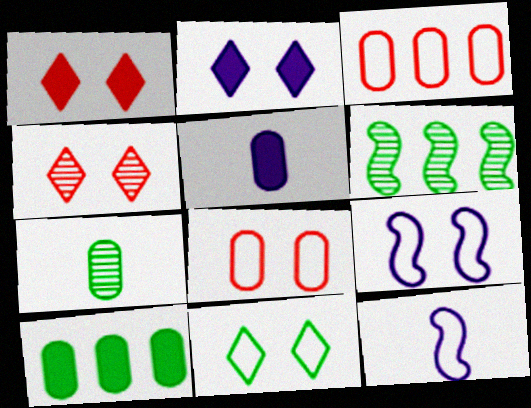[[2, 4, 11], 
[3, 11, 12], 
[4, 10, 12], 
[8, 9, 11]]